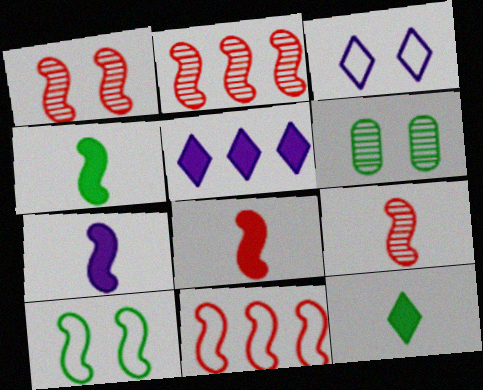[[1, 2, 9], 
[1, 8, 11], 
[2, 7, 10], 
[4, 7, 8]]